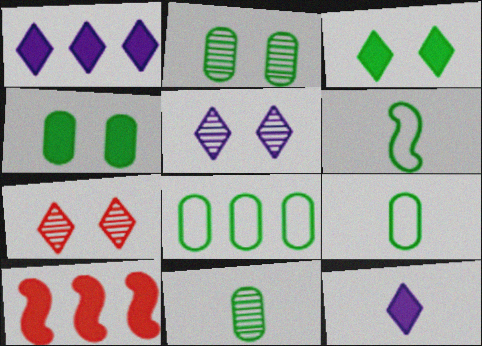[[4, 8, 11], 
[4, 10, 12], 
[5, 9, 10]]